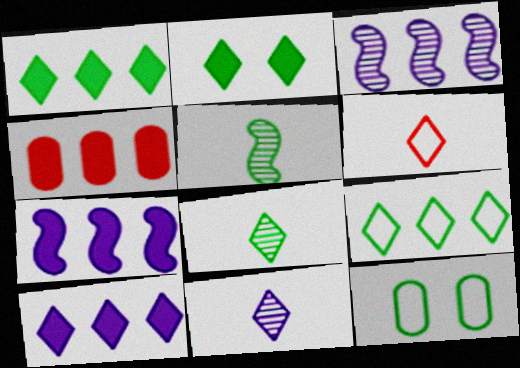[[1, 4, 7], 
[1, 5, 12], 
[2, 8, 9], 
[3, 4, 9]]